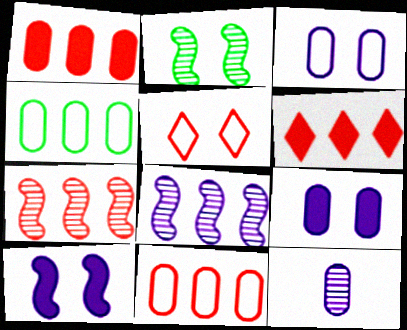[[2, 5, 9], 
[4, 6, 8], 
[6, 7, 11]]